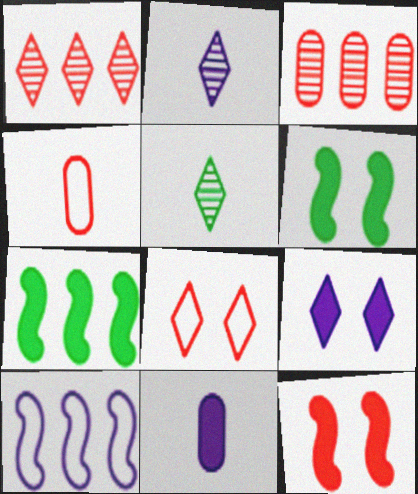[[1, 4, 12]]